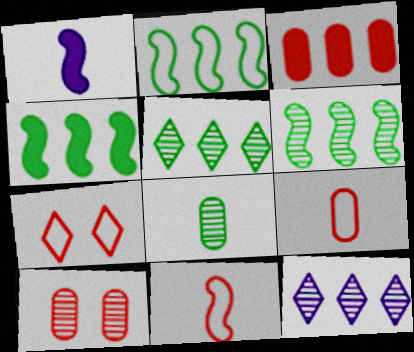[[2, 3, 12], 
[2, 4, 6], 
[3, 9, 10]]